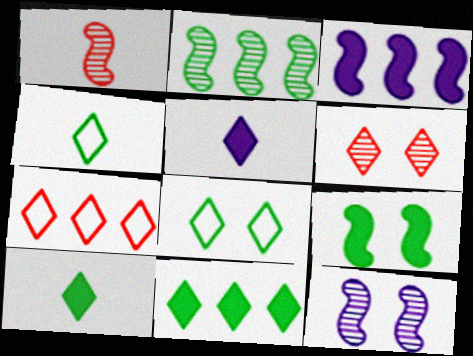[[1, 2, 12]]